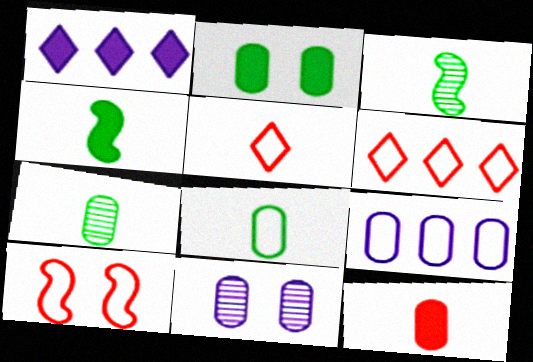[[1, 7, 10], 
[4, 6, 11]]